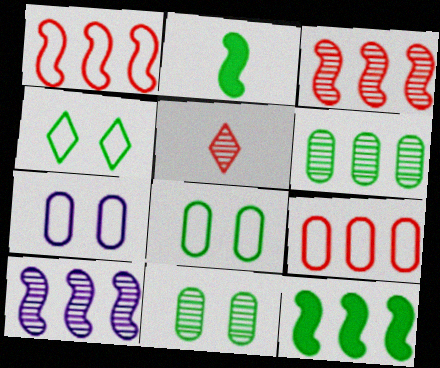[[1, 10, 12], 
[2, 4, 6], 
[5, 7, 12], 
[5, 10, 11]]